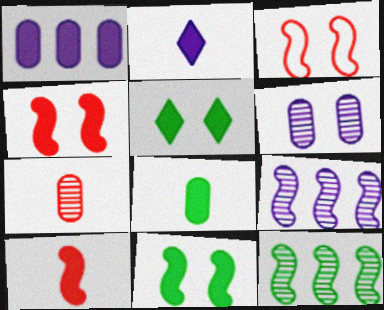[[1, 5, 10], 
[2, 8, 10], 
[3, 5, 6]]